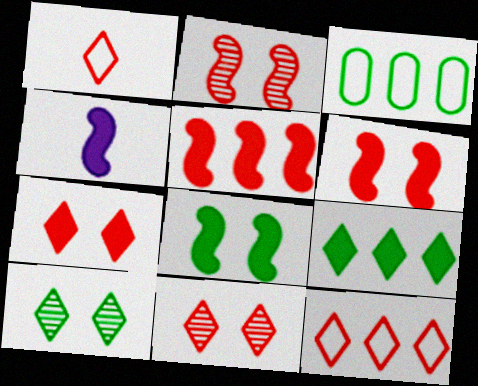[[3, 4, 11], 
[4, 5, 8]]